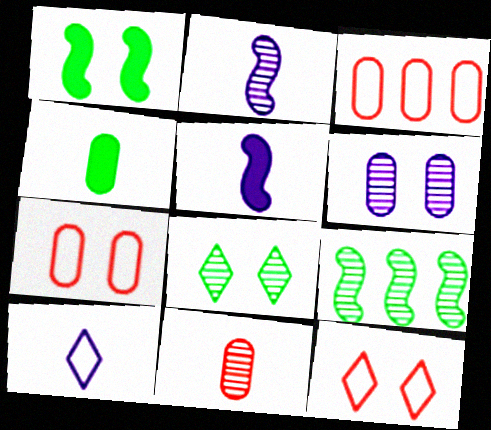[[1, 6, 12], 
[3, 4, 6], 
[3, 5, 8]]